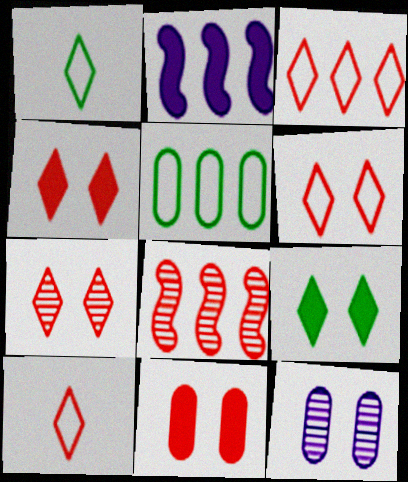[[3, 6, 10], 
[4, 6, 7], 
[8, 10, 11]]